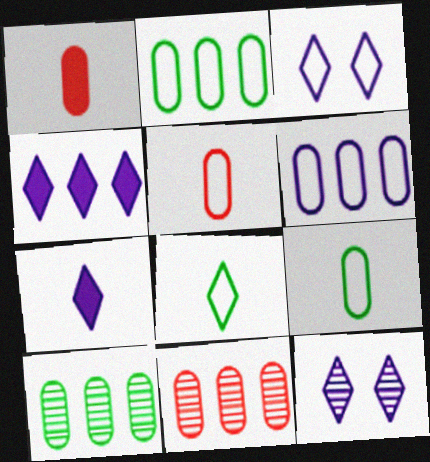[]